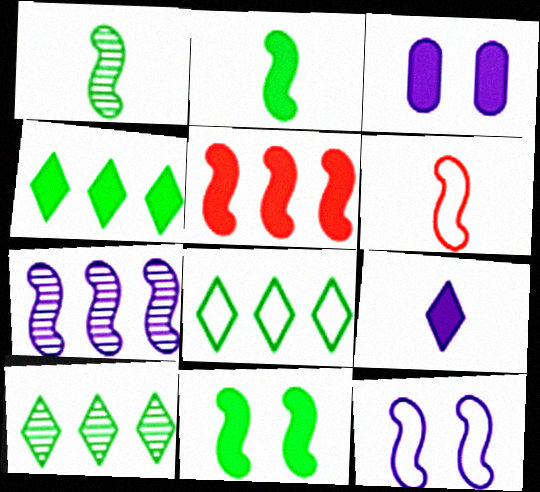[[1, 5, 12], 
[3, 6, 10], 
[4, 8, 10], 
[6, 7, 11]]